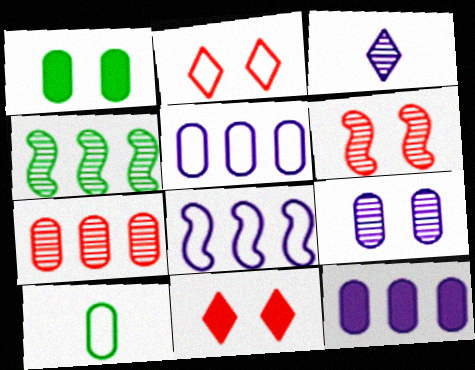[[2, 8, 10]]